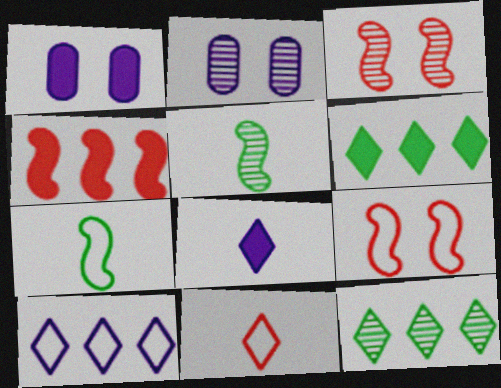[]